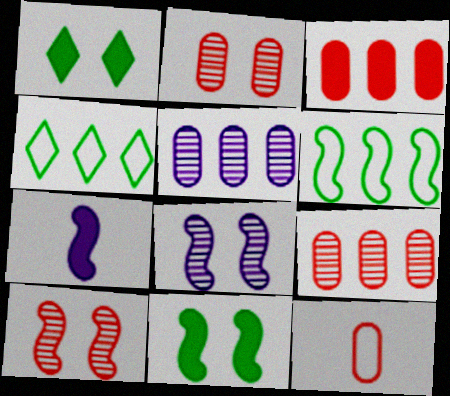[[1, 3, 7], 
[2, 3, 12], 
[2, 4, 7], 
[6, 7, 10]]